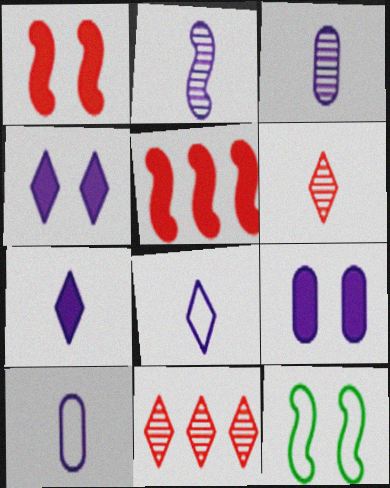[[2, 5, 12], 
[2, 7, 10]]